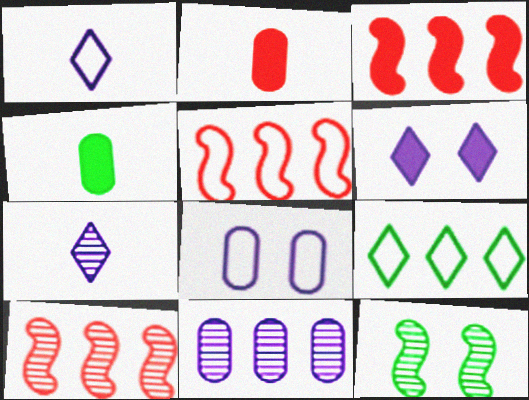[[3, 4, 6], 
[3, 5, 10], 
[3, 9, 11], 
[4, 9, 12]]